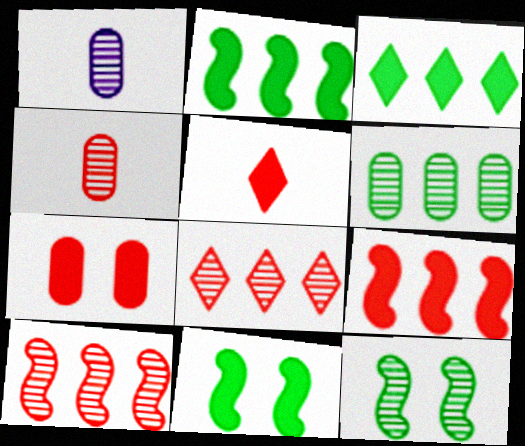[[1, 8, 12], 
[5, 7, 9]]